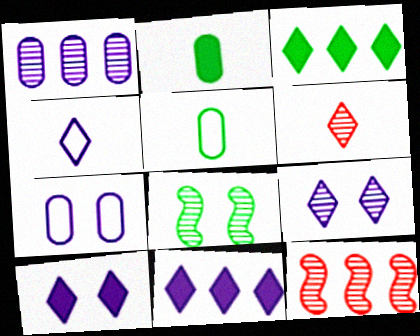[[1, 6, 8], 
[3, 5, 8], 
[4, 9, 11], 
[5, 10, 12]]